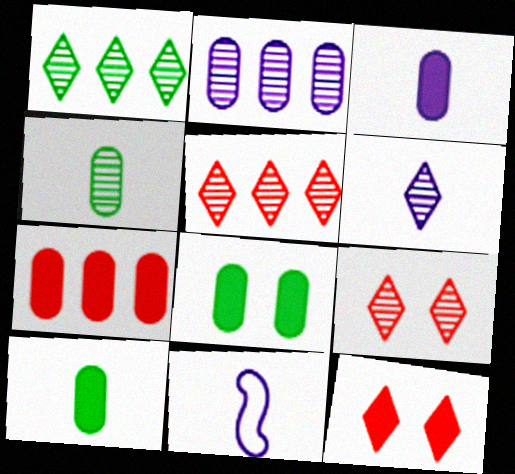[[1, 6, 9], 
[3, 6, 11], 
[3, 7, 8], 
[5, 8, 11]]